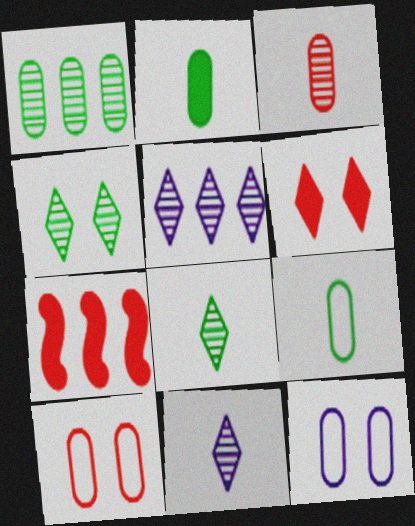[[7, 8, 12]]